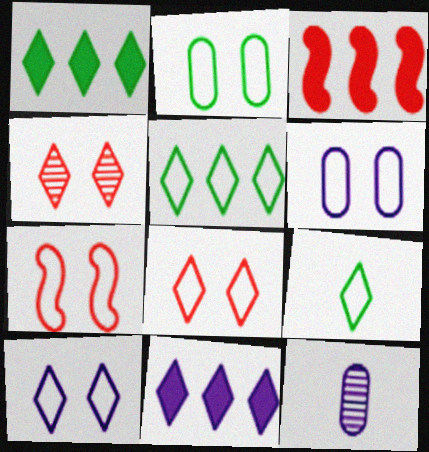[[1, 7, 12], 
[2, 7, 10], 
[4, 9, 11]]